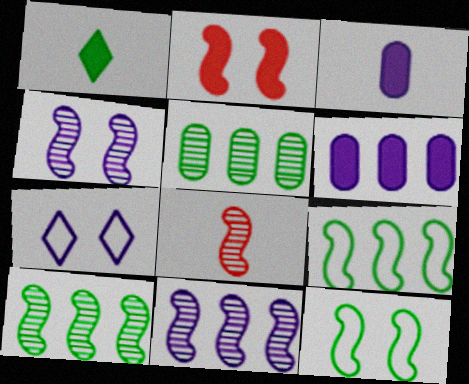[[1, 2, 6], 
[1, 5, 12], 
[2, 4, 12], 
[3, 7, 11], 
[4, 8, 10]]